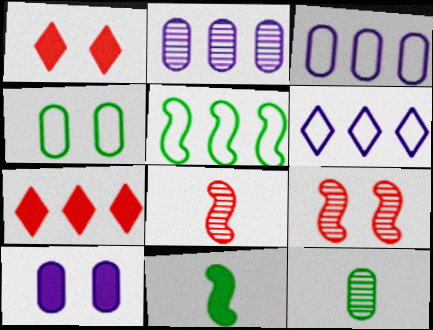[[2, 5, 7], 
[7, 10, 11]]